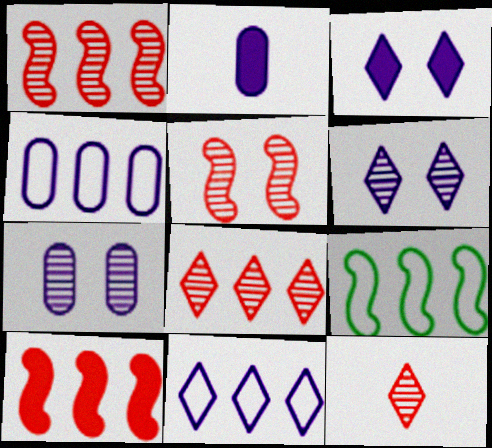[[2, 4, 7]]